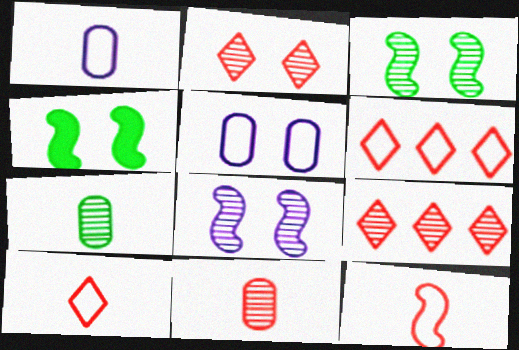[[1, 4, 9], 
[2, 4, 5], 
[7, 8, 9]]